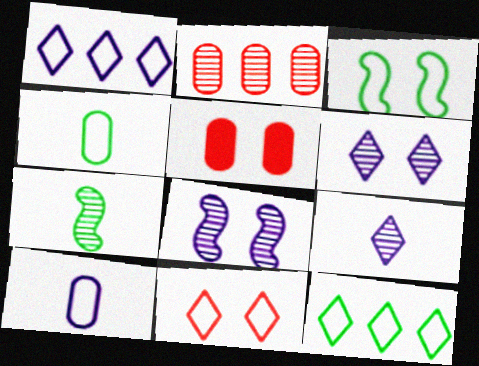[[1, 5, 7], 
[2, 6, 7], 
[3, 4, 12], 
[3, 5, 6]]